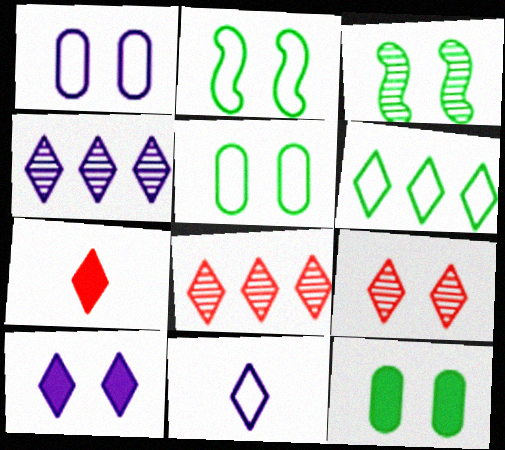[[4, 10, 11]]